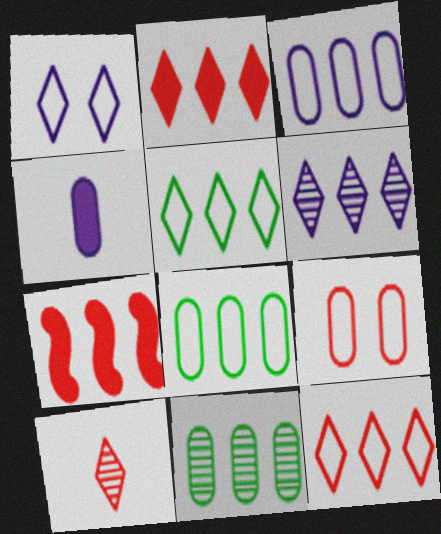[[2, 5, 6], 
[4, 9, 11], 
[6, 7, 8], 
[7, 9, 10]]